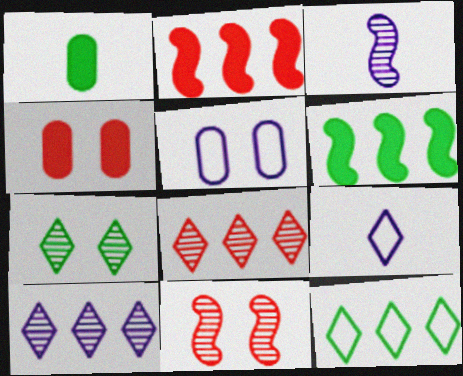[[3, 4, 12]]